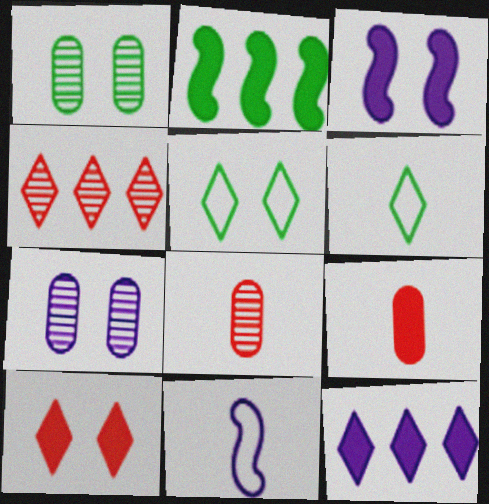[[1, 2, 6], 
[7, 11, 12]]